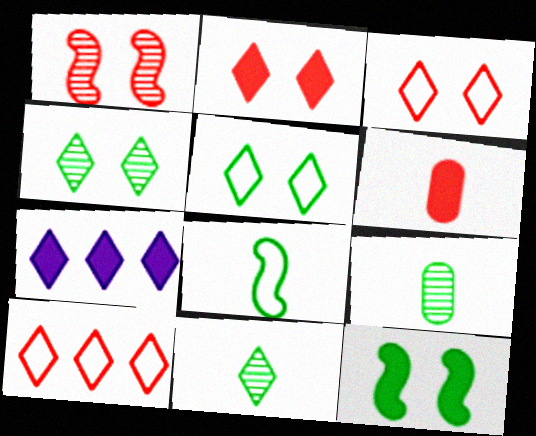[[1, 6, 10], 
[3, 7, 11], 
[6, 7, 12]]